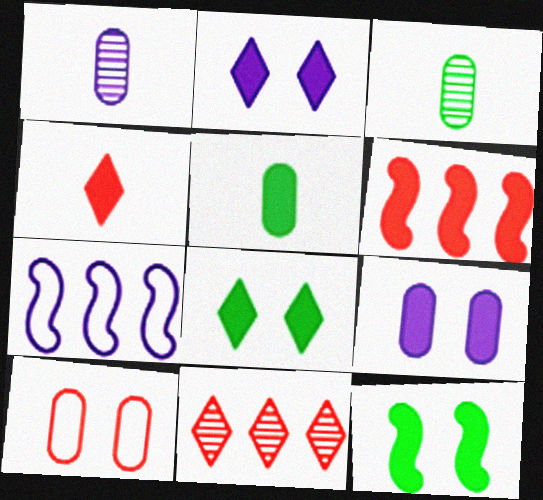[[1, 2, 7], 
[2, 5, 6]]